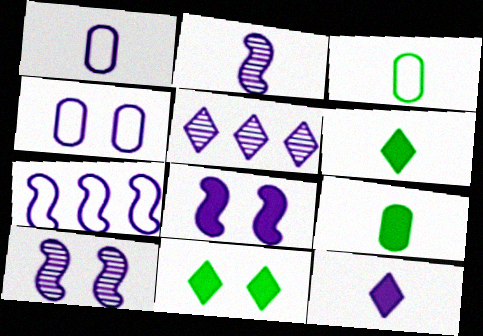[[1, 2, 12], 
[1, 5, 8], 
[2, 7, 8]]